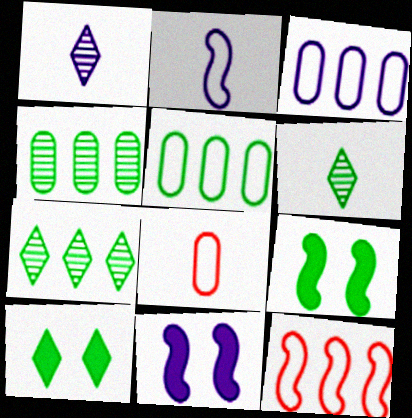[[1, 3, 11], 
[5, 6, 9], 
[7, 8, 11]]